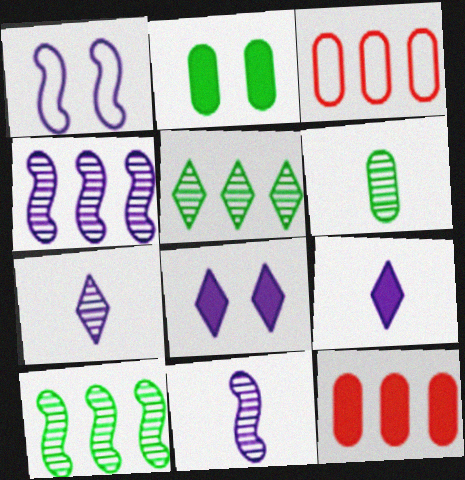[]